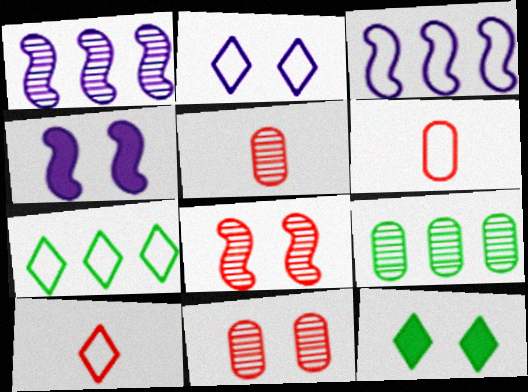[[1, 6, 12], 
[2, 7, 10], 
[3, 5, 12], 
[4, 5, 7], 
[4, 9, 10]]